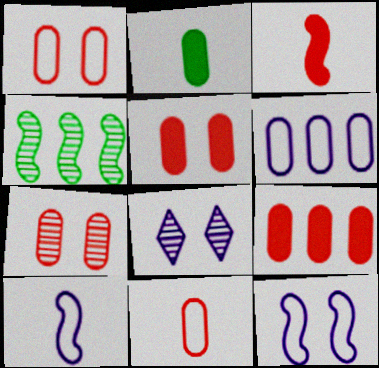[[1, 5, 7], 
[2, 6, 7], 
[3, 4, 12], 
[7, 9, 11]]